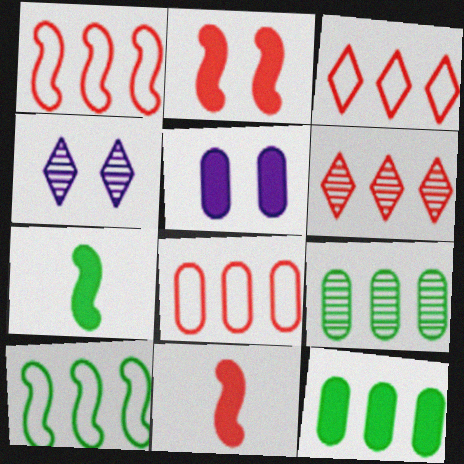[[1, 3, 8], 
[4, 7, 8]]